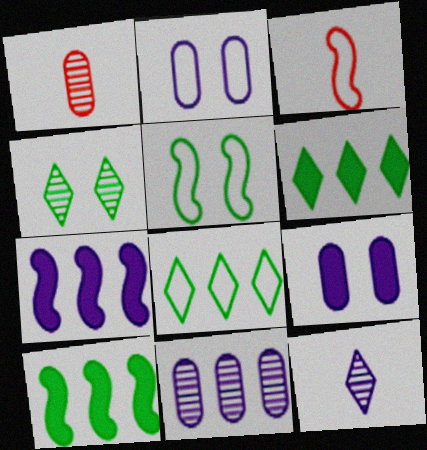[[2, 3, 8], 
[2, 7, 12]]